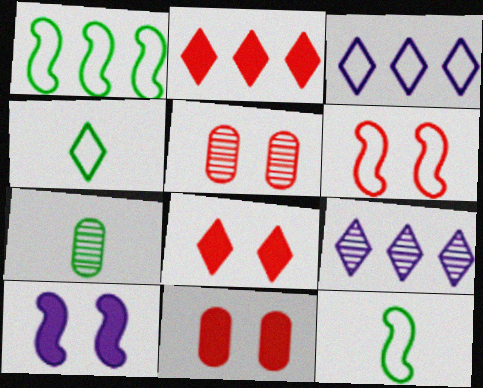[[4, 8, 9], 
[5, 6, 8], 
[9, 11, 12]]